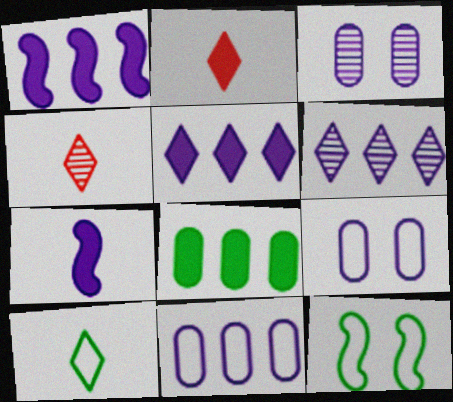[[1, 6, 11], 
[6, 7, 9]]